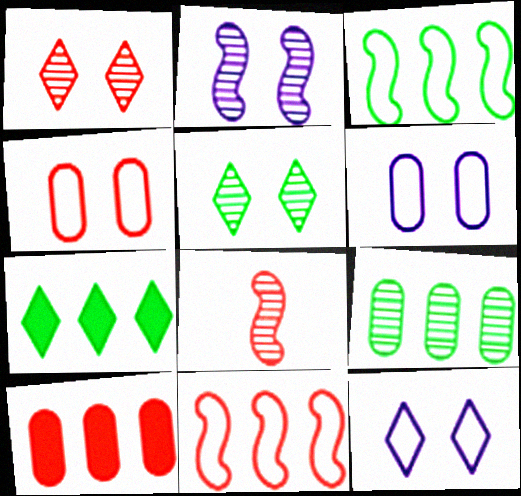[[3, 7, 9], 
[6, 7, 8]]